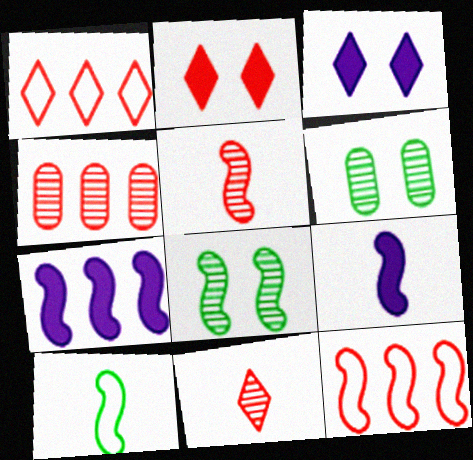[[1, 2, 11], 
[1, 6, 9], 
[3, 4, 10], 
[5, 9, 10], 
[8, 9, 12]]